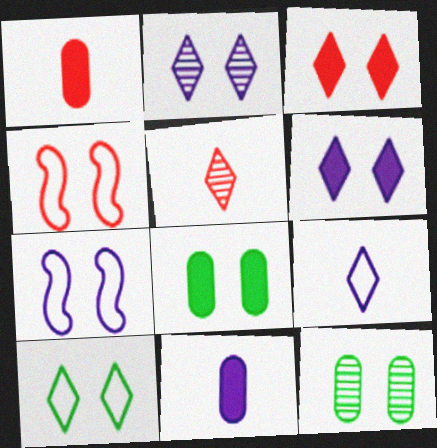[[2, 3, 10], 
[2, 4, 8], 
[3, 7, 12], 
[4, 6, 12]]